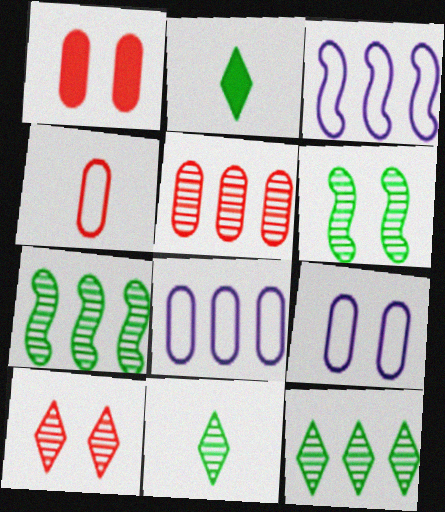[[1, 3, 11], 
[1, 4, 5]]